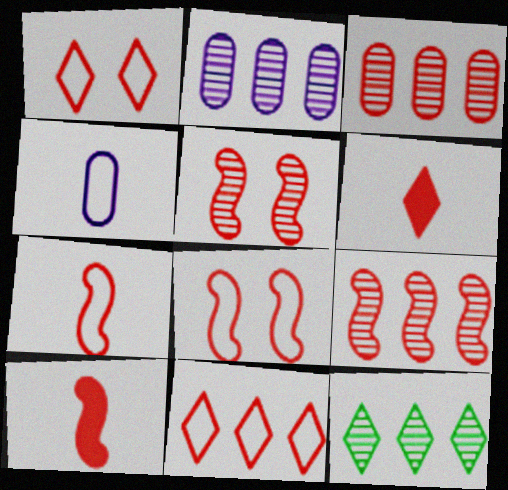[[1, 3, 10], 
[2, 9, 12], 
[3, 6, 8], 
[8, 9, 10]]